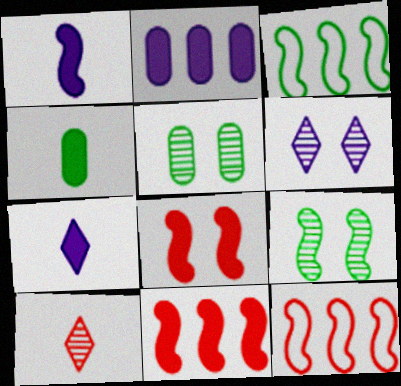[[1, 9, 12], 
[4, 6, 12], 
[5, 7, 12]]